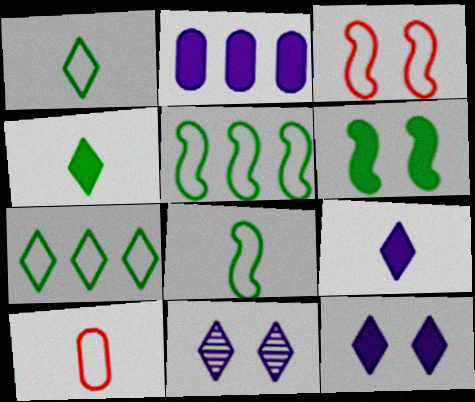[]